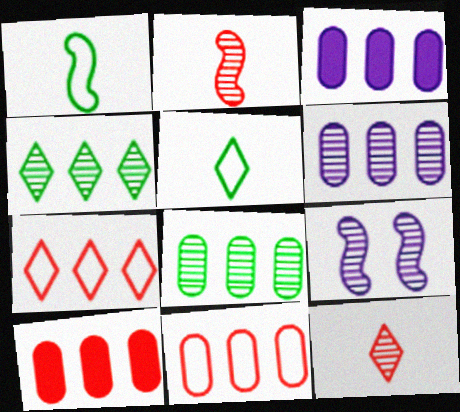[[3, 8, 11], 
[5, 9, 10], 
[8, 9, 12]]